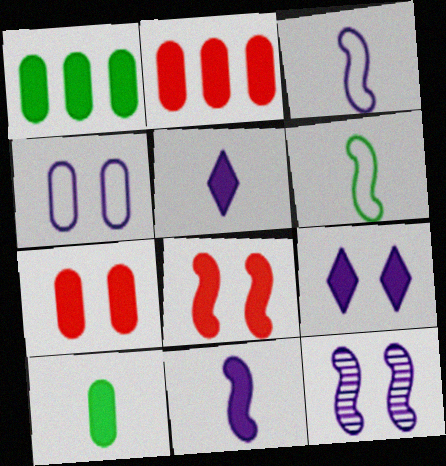[[1, 5, 8], 
[4, 9, 12]]